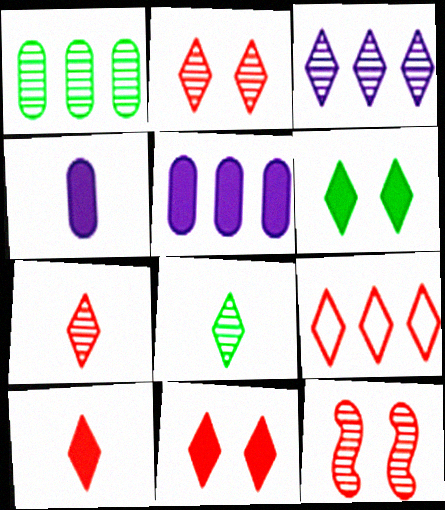[[2, 3, 8], 
[2, 9, 10], 
[7, 9, 11]]